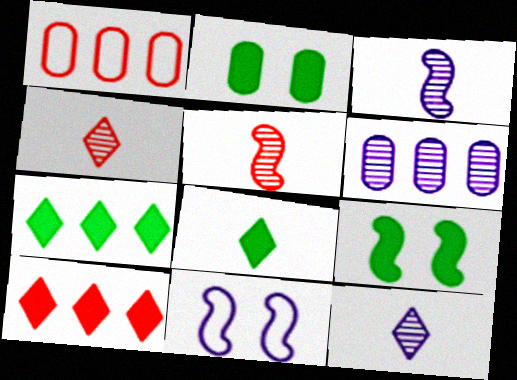[[1, 9, 12]]